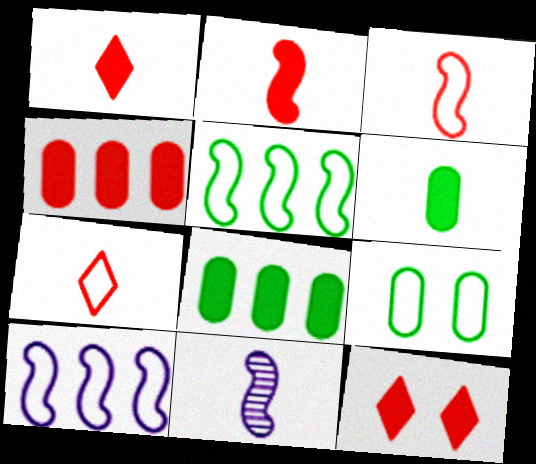[[2, 4, 12], 
[6, 7, 11], 
[7, 9, 10]]